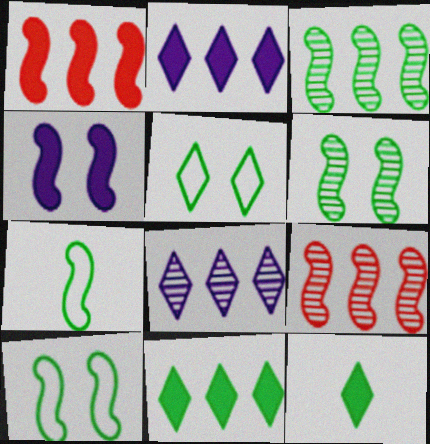[[4, 7, 9]]